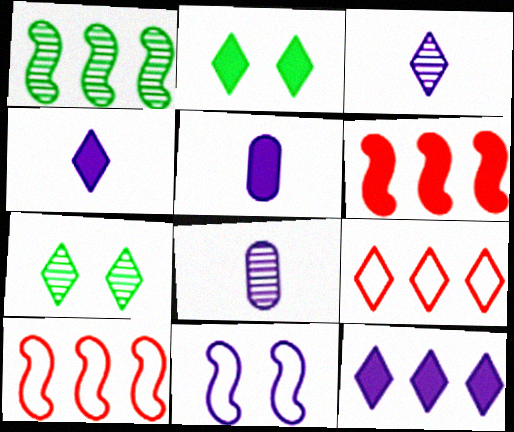[[2, 3, 9], 
[2, 5, 6], 
[2, 8, 10], 
[4, 7, 9], 
[5, 7, 10], 
[8, 11, 12]]